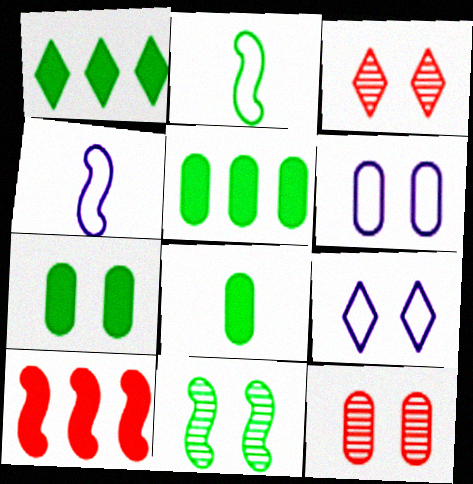[[1, 4, 12], 
[3, 4, 5], 
[4, 10, 11], 
[5, 7, 8], 
[6, 7, 12]]